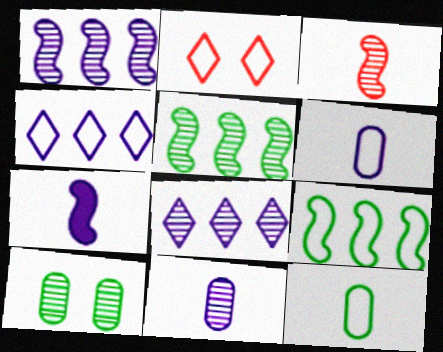[[2, 6, 9], 
[3, 8, 10]]